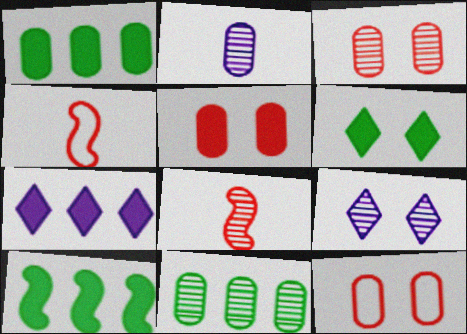[[1, 2, 12], 
[1, 4, 9], 
[2, 3, 11], 
[3, 5, 12], 
[8, 9, 11]]